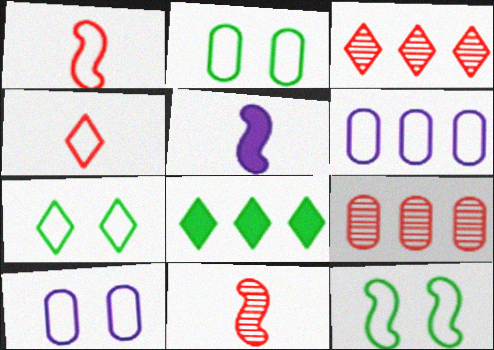[[1, 6, 7], 
[2, 3, 5], 
[2, 7, 12], 
[4, 6, 12], 
[5, 7, 9], 
[8, 10, 11]]